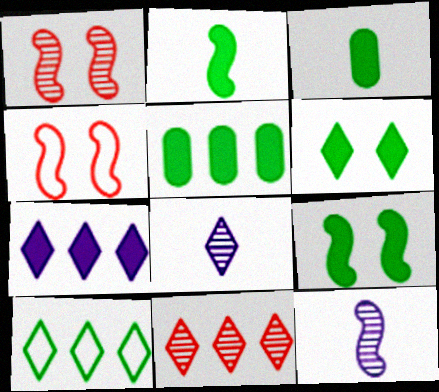[[2, 5, 6], 
[4, 5, 8], 
[7, 10, 11]]